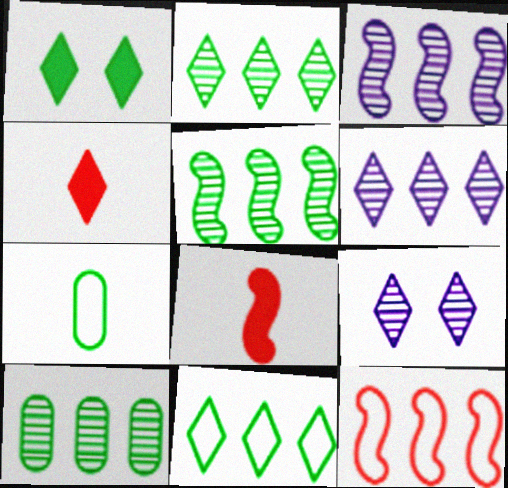[[1, 5, 7], 
[2, 5, 10], 
[4, 9, 11]]